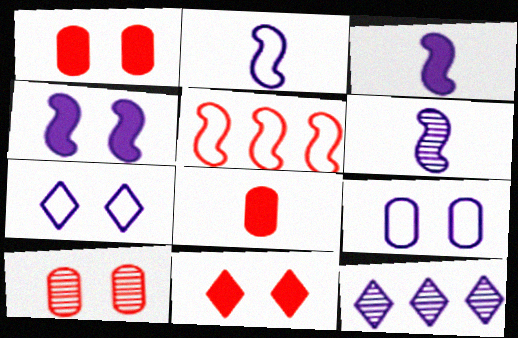[[2, 3, 6], 
[3, 9, 12]]